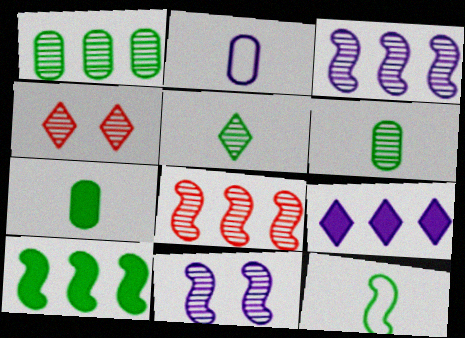[[2, 4, 10], 
[2, 9, 11], 
[3, 4, 6], 
[5, 7, 12]]